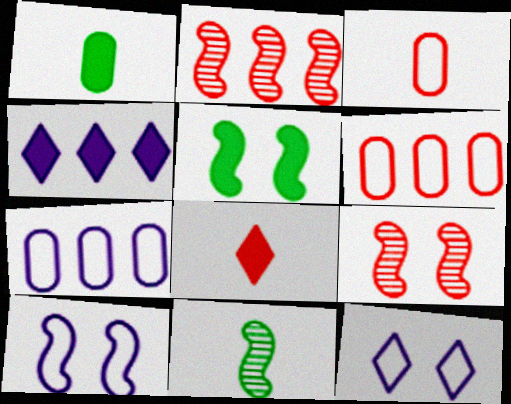[[1, 2, 12], 
[5, 9, 10], 
[6, 8, 9]]